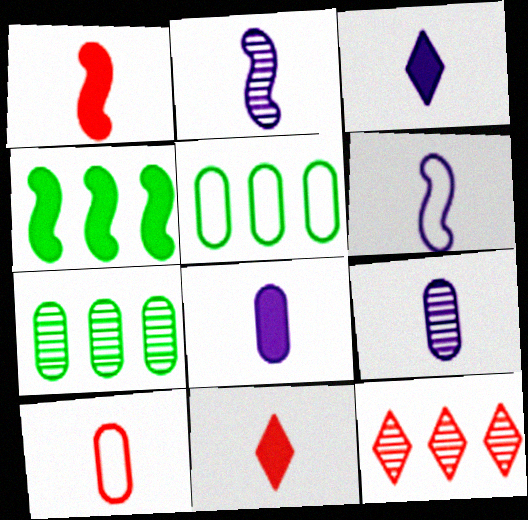[[3, 6, 9]]